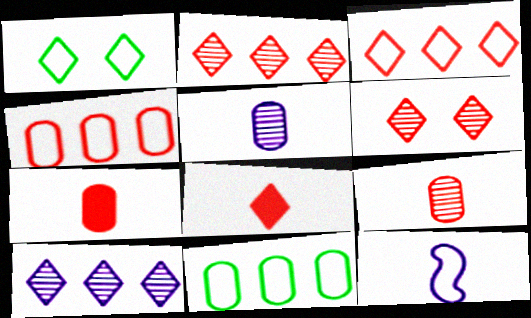[[1, 4, 12], 
[1, 8, 10], 
[3, 6, 8]]